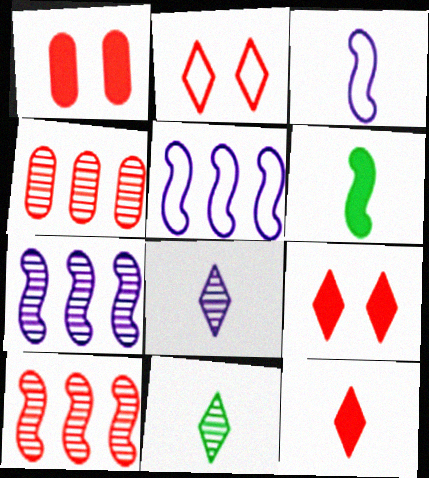[[1, 5, 11]]